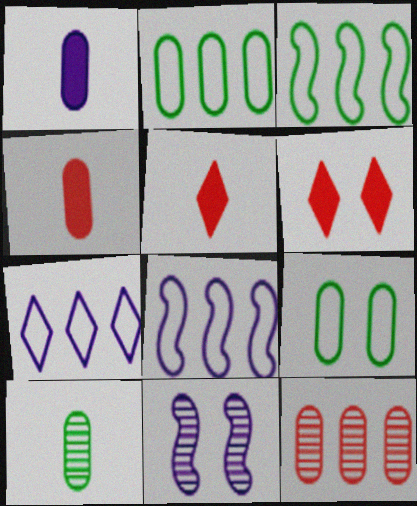[[1, 7, 11], 
[1, 9, 12], 
[2, 5, 11], 
[6, 8, 10], 
[6, 9, 11]]